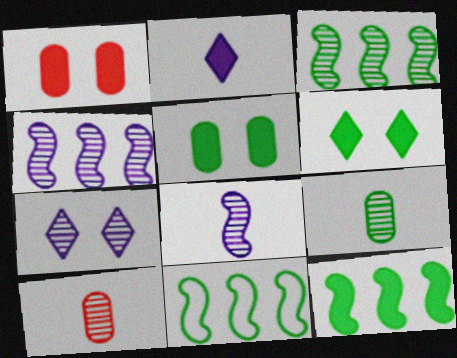[[1, 2, 12], 
[3, 7, 10], 
[3, 11, 12], 
[6, 9, 11]]